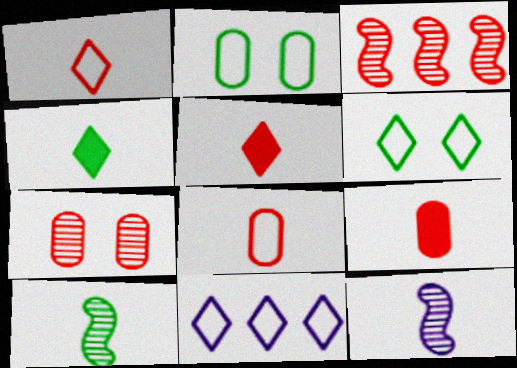[[1, 6, 11], 
[4, 8, 12]]